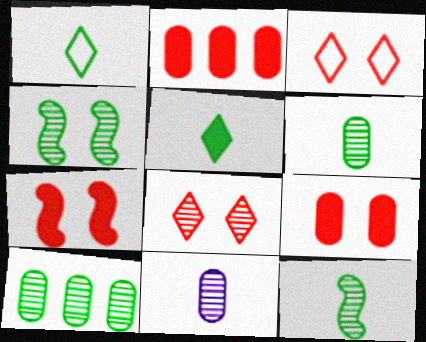[]